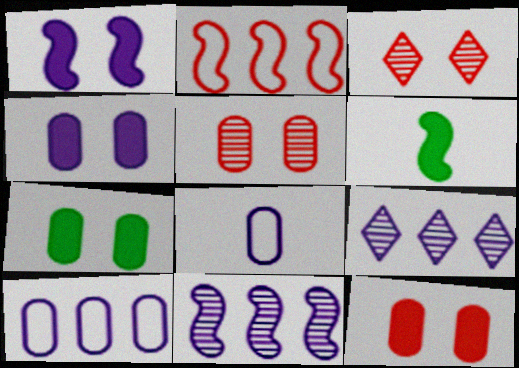[[1, 8, 9], 
[3, 6, 10], 
[4, 7, 12]]